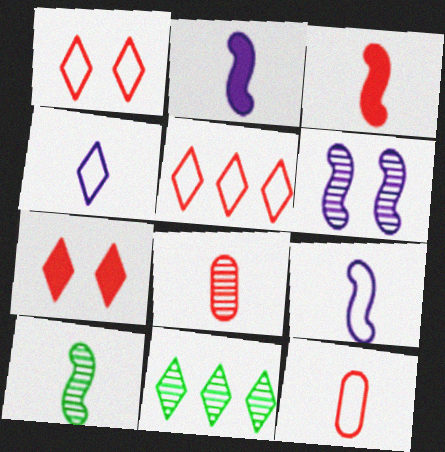[[3, 9, 10], 
[4, 7, 11], 
[6, 8, 11]]